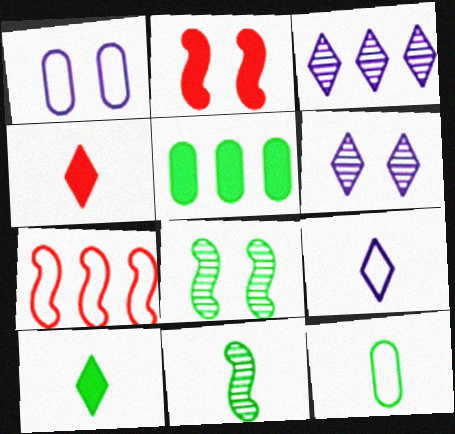[[2, 3, 12], 
[3, 5, 7], 
[10, 11, 12]]